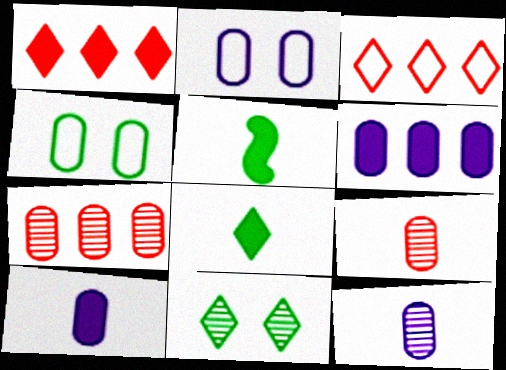[[2, 6, 12], 
[4, 6, 9], 
[4, 7, 10]]